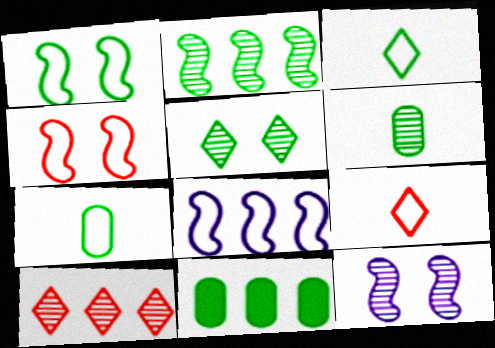[[2, 5, 6], 
[6, 10, 12], 
[8, 10, 11], 
[9, 11, 12]]